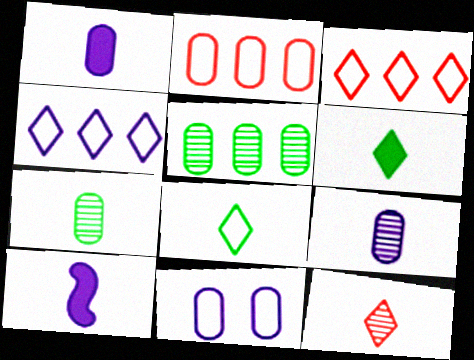[]